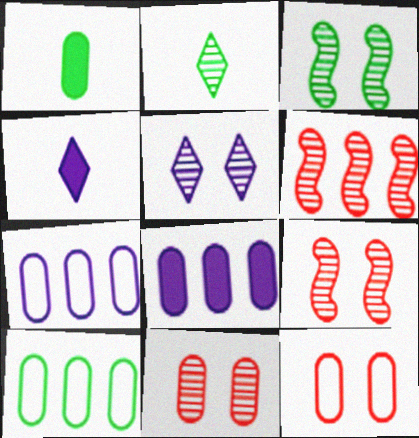[[1, 7, 11], 
[3, 5, 11], 
[4, 9, 10]]